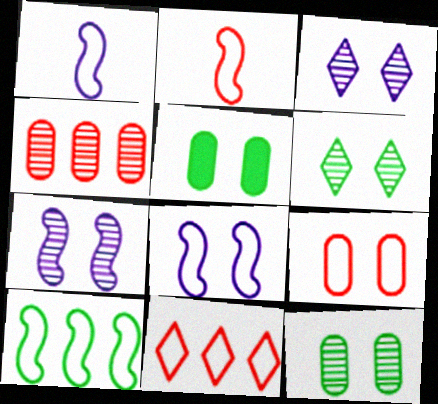[[2, 8, 10], 
[2, 9, 11]]